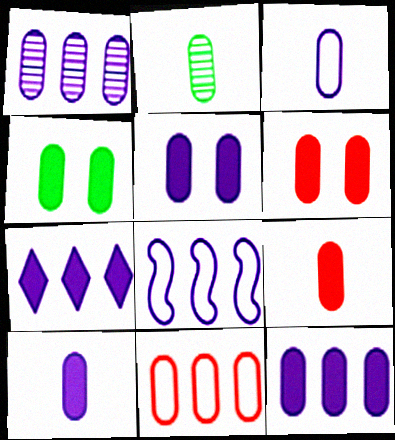[[1, 3, 5], 
[1, 7, 8], 
[2, 3, 9], 
[2, 5, 11], 
[4, 5, 6], 
[4, 9, 12], 
[5, 10, 12]]